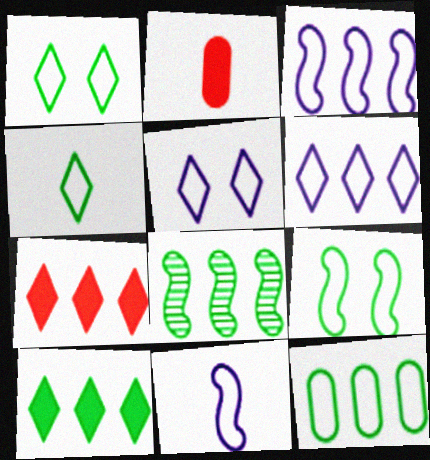[[2, 5, 8], 
[4, 9, 12], 
[8, 10, 12]]